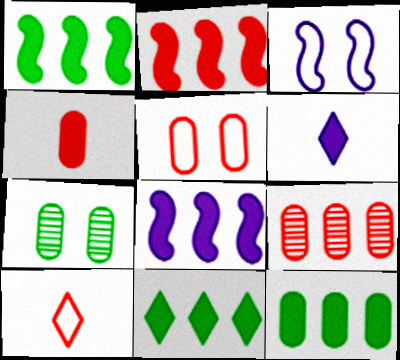[[1, 2, 8], 
[1, 11, 12], 
[4, 5, 9], 
[7, 8, 10]]